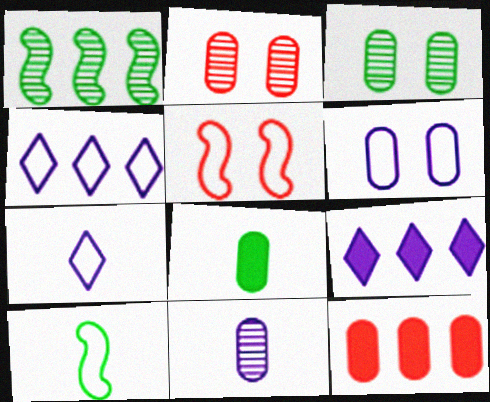[[1, 4, 12], 
[2, 9, 10]]